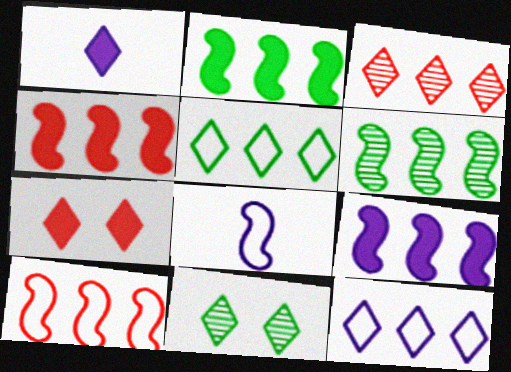[[2, 4, 9], 
[6, 9, 10]]